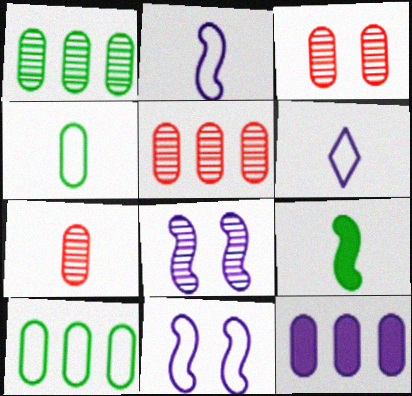[[3, 4, 12], 
[3, 5, 7], 
[5, 10, 12], 
[6, 7, 9], 
[6, 8, 12]]